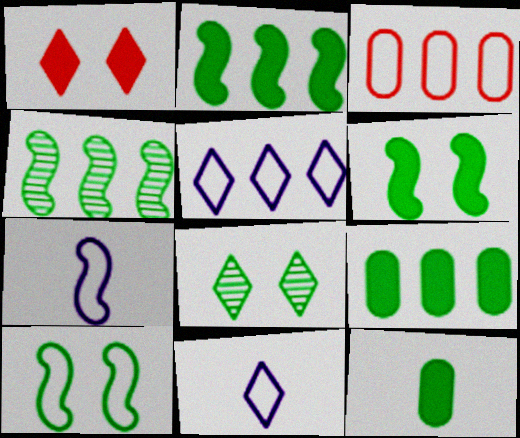[[3, 10, 11]]